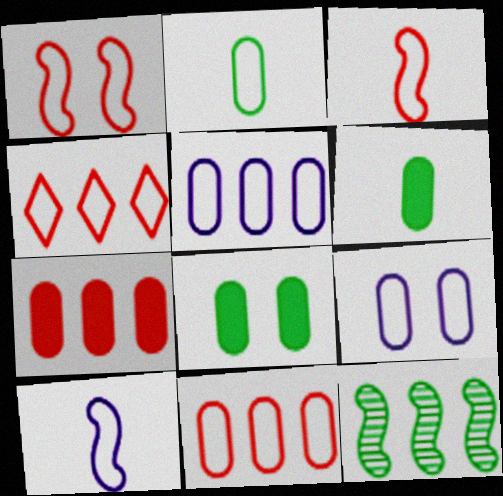[[2, 9, 11]]